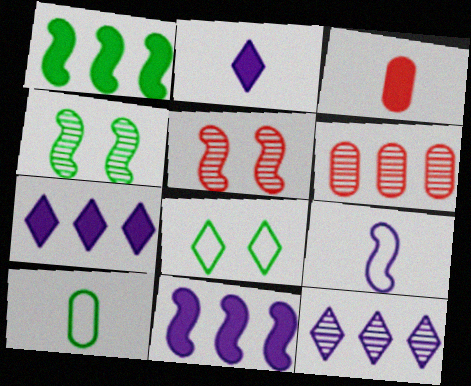[[1, 5, 9], 
[5, 7, 10]]